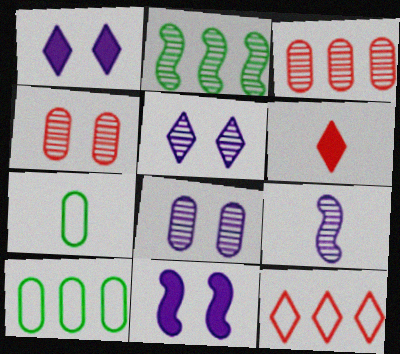[[6, 7, 9]]